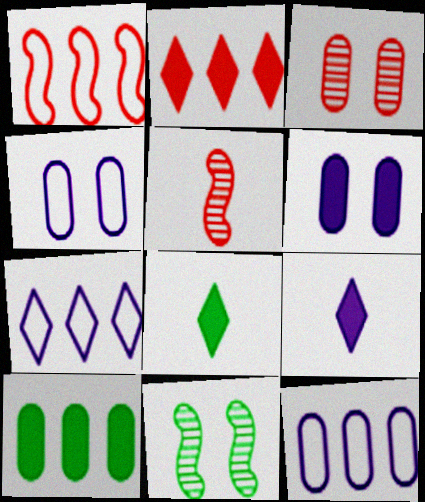[]